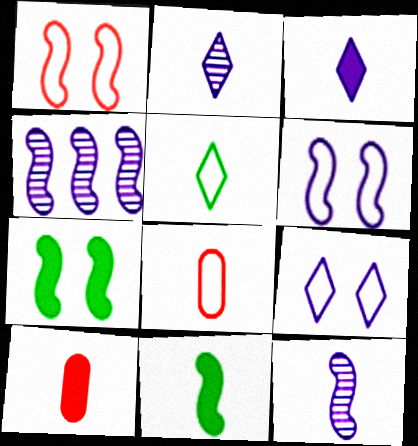[[1, 4, 11], 
[2, 8, 11], 
[3, 10, 11], 
[5, 10, 12]]